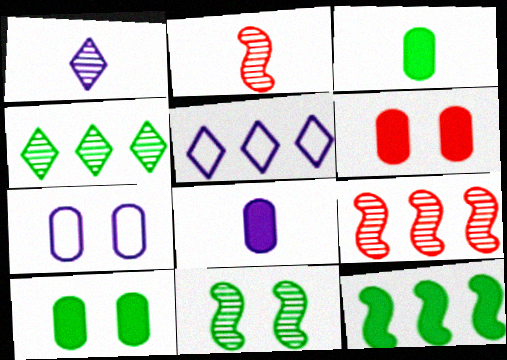[[2, 5, 10]]